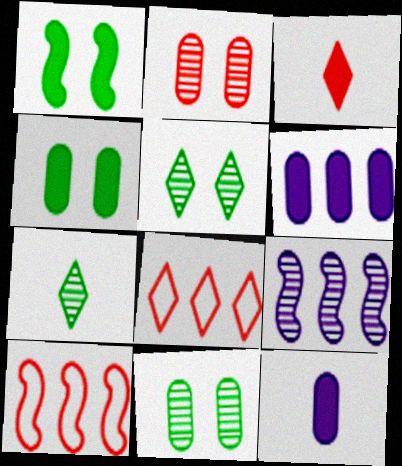[[1, 3, 6], 
[2, 3, 10], 
[2, 7, 9], 
[5, 10, 12]]